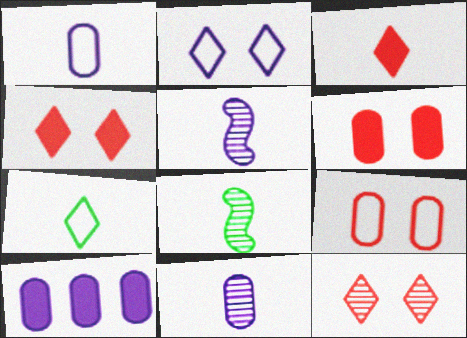[[1, 3, 8], 
[2, 5, 10]]